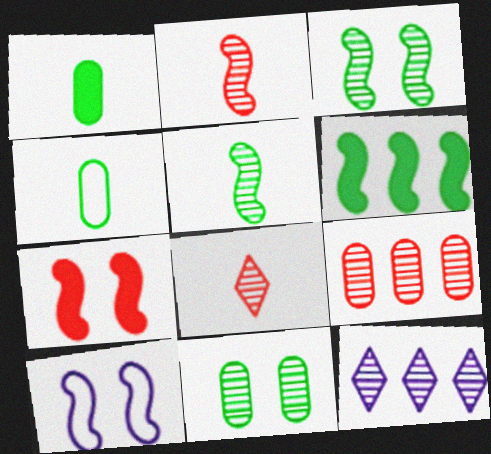[[2, 6, 10], 
[2, 11, 12], 
[3, 7, 10], 
[4, 7, 12]]